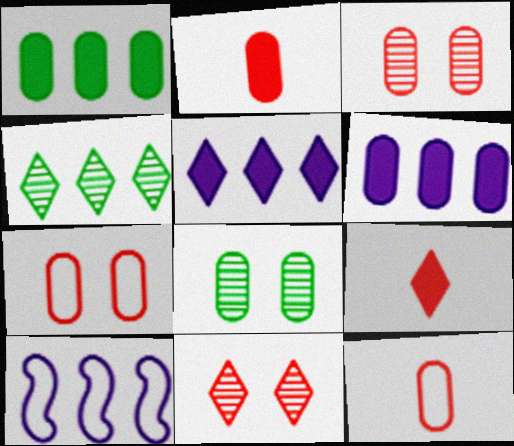[[6, 8, 12], 
[8, 9, 10]]